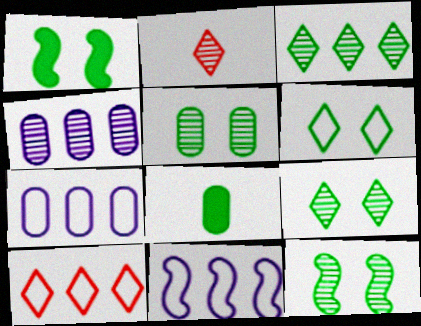[[1, 2, 7], 
[1, 5, 6], 
[2, 4, 12], 
[5, 9, 12]]